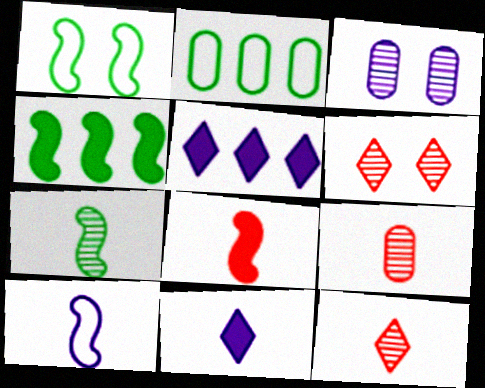[[1, 4, 7], 
[1, 5, 9], 
[3, 5, 10], 
[7, 8, 10]]